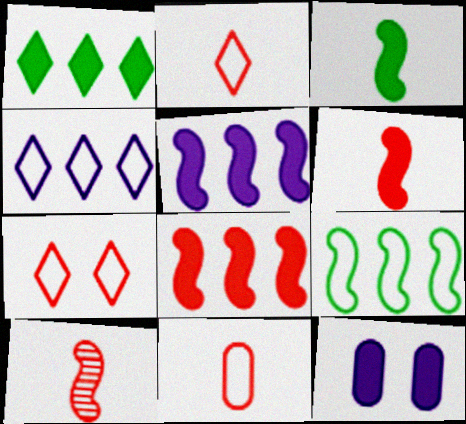[[1, 6, 12]]